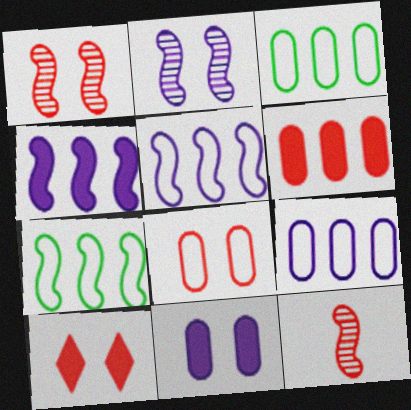[[1, 8, 10]]